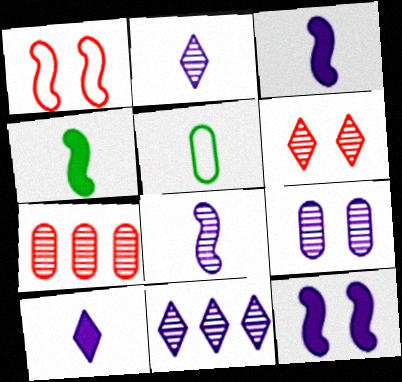[[8, 9, 11]]